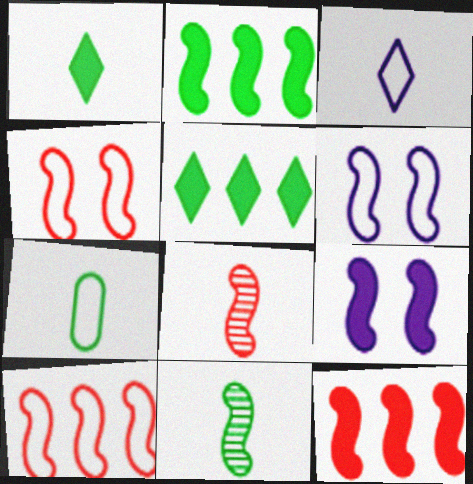[[1, 7, 11], 
[2, 6, 8], 
[4, 8, 12], 
[6, 11, 12], 
[9, 10, 11]]